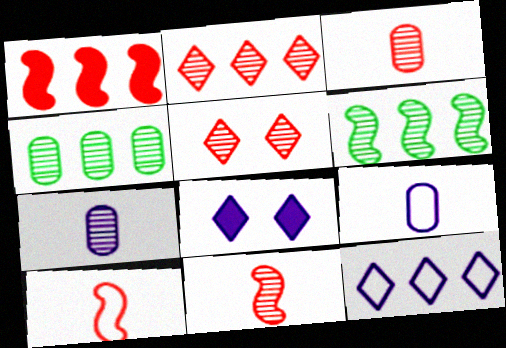[[1, 4, 12], 
[4, 8, 10], 
[5, 6, 7]]